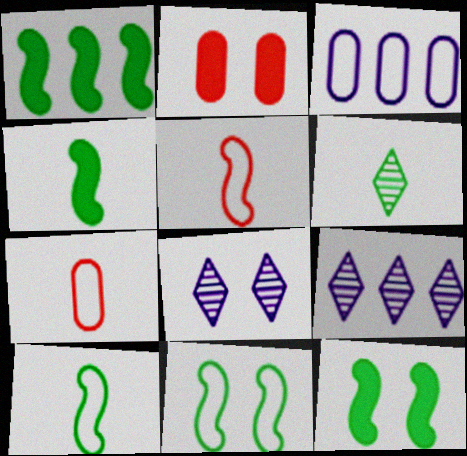[[1, 4, 12], 
[1, 7, 8], 
[2, 8, 11], 
[2, 9, 10], 
[7, 9, 12]]